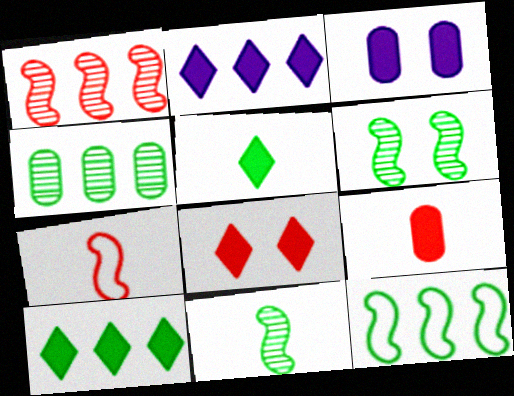[[2, 5, 8], 
[4, 10, 12]]